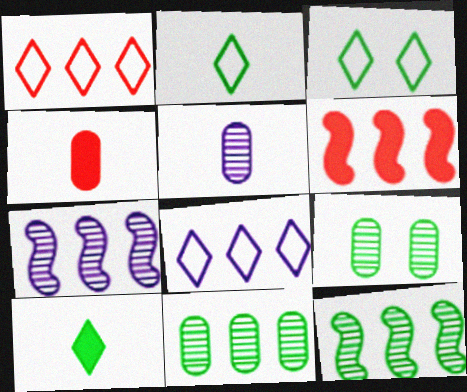[[3, 4, 7], 
[3, 5, 6], 
[6, 8, 11]]